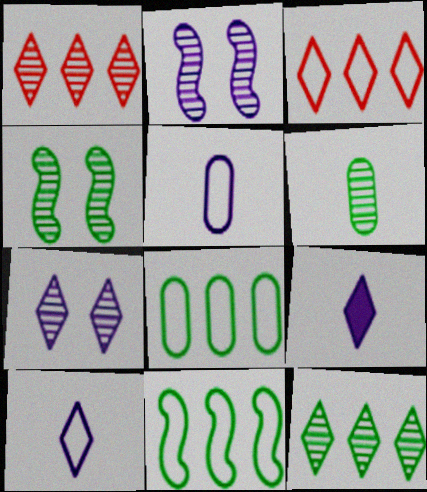[[1, 2, 6], 
[4, 6, 12]]